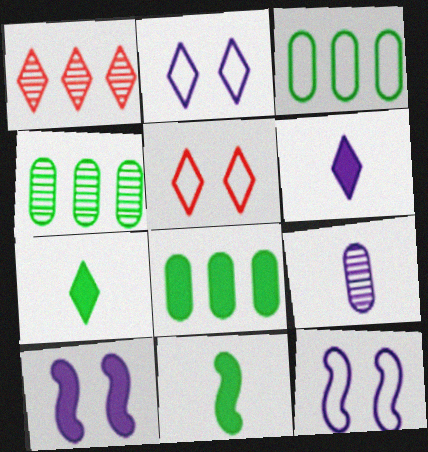[[1, 2, 7], 
[3, 4, 8]]